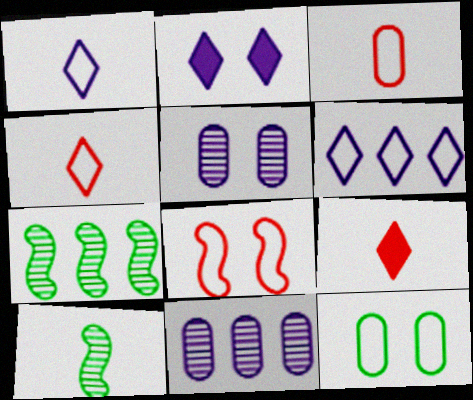[[2, 3, 7]]